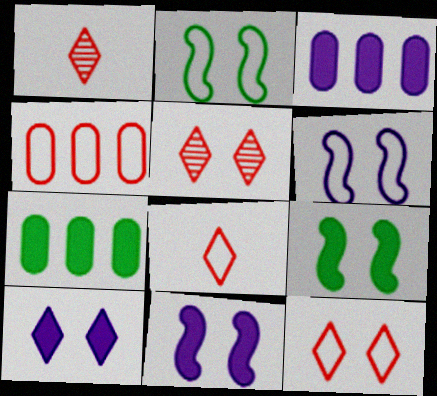[[1, 2, 3], 
[1, 6, 7]]